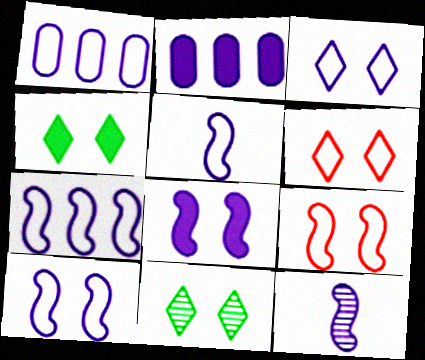[[1, 3, 5], 
[2, 3, 12], 
[5, 7, 10], 
[7, 8, 12]]